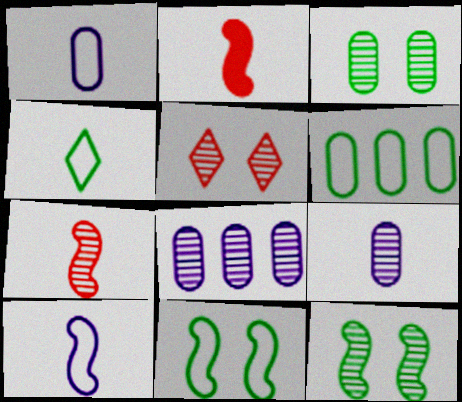[[2, 4, 9], 
[4, 6, 11]]